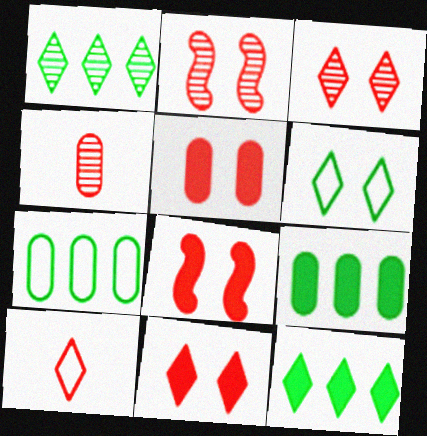[[5, 8, 11]]